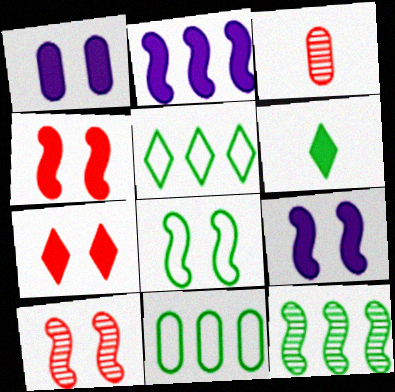[[1, 3, 11], 
[3, 5, 9], 
[8, 9, 10]]